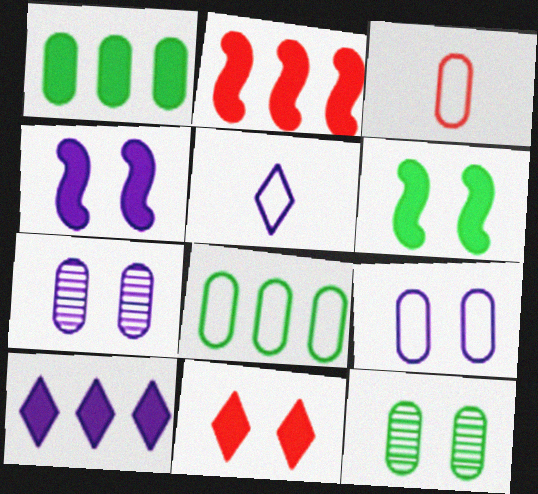[[1, 2, 10], 
[1, 3, 7], 
[2, 5, 12], 
[3, 8, 9]]